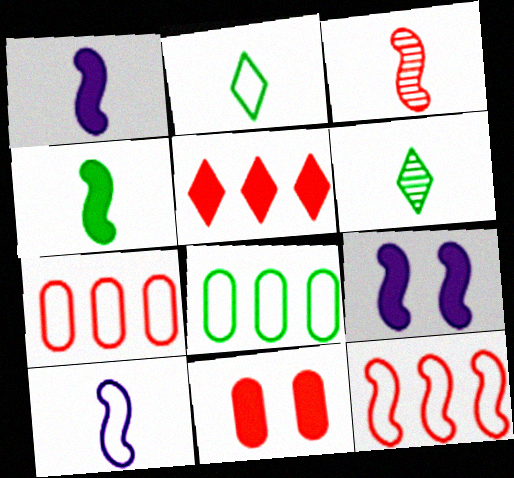[[3, 4, 10], 
[6, 7, 9]]